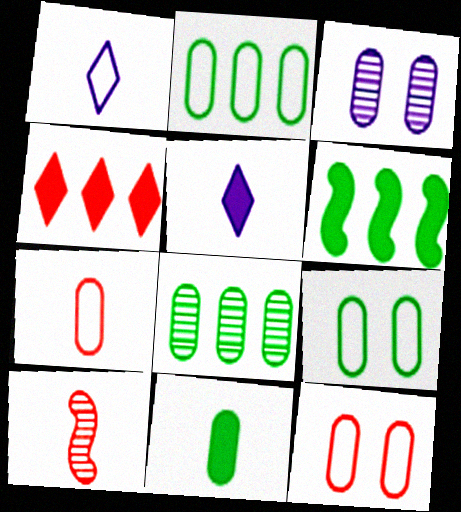[[1, 10, 11], 
[4, 10, 12], 
[8, 9, 11]]